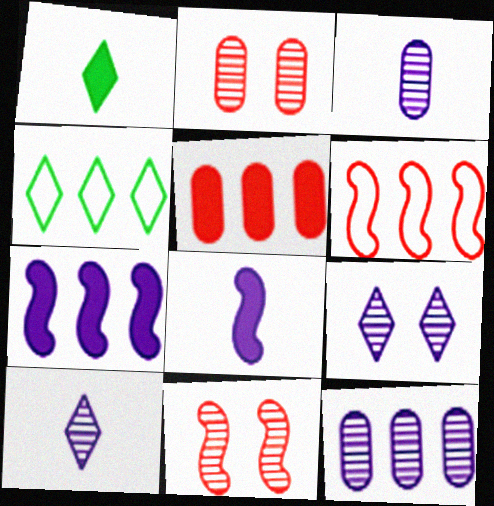[[2, 4, 8]]